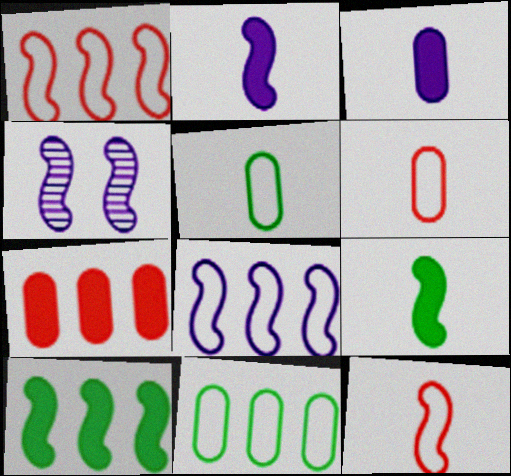[[1, 4, 9], 
[2, 4, 8], 
[4, 10, 12]]